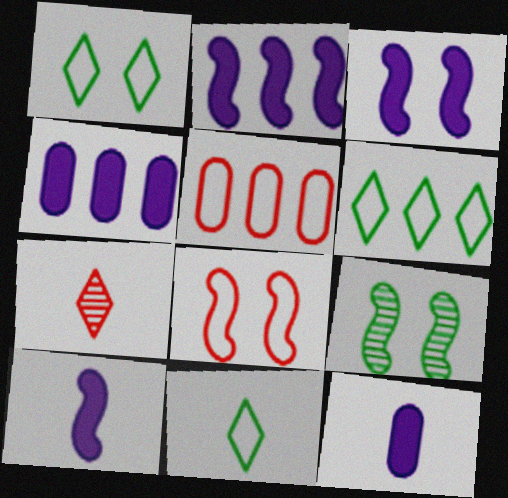[[1, 6, 11], 
[2, 3, 10], 
[3, 8, 9]]